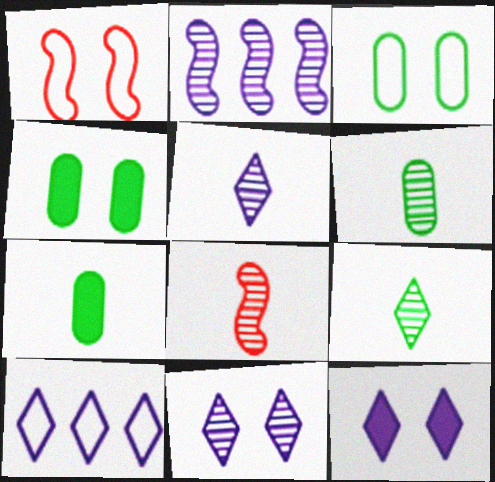[[1, 4, 11], 
[4, 8, 10], 
[5, 6, 8], 
[5, 10, 12]]